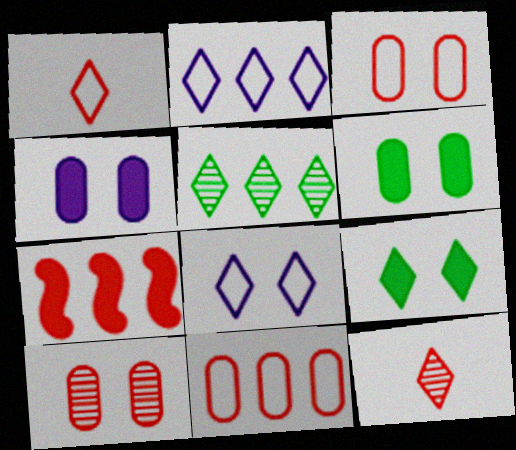[[1, 7, 10], 
[2, 9, 12], 
[3, 7, 12]]